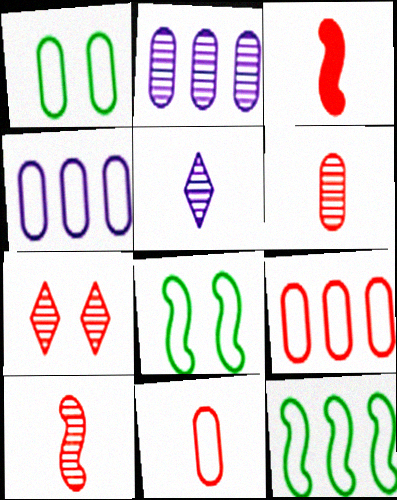[[1, 4, 11], 
[3, 7, 9]]